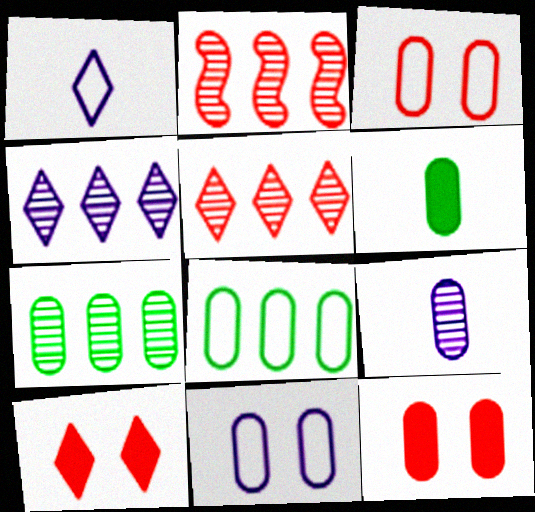[[2, 4, 7], 
[8, 9, 12]]